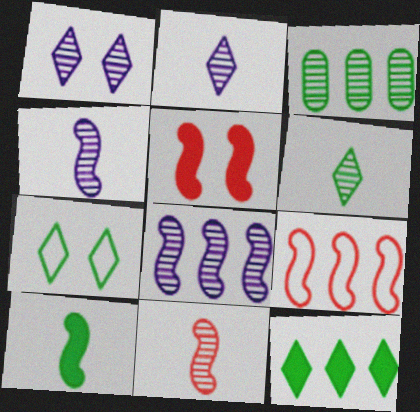[[1, 3, 11], 
[3, 7, 10], 
[5, 9, 11], 
[6, 7, 12]]